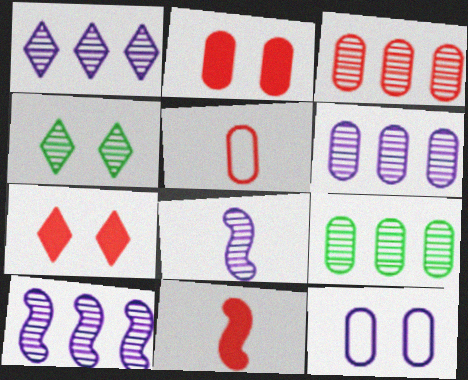[[1, 6, 10], 
[2, 3, 5], 
[3, 4, 8], 
[3, 6, 9]]